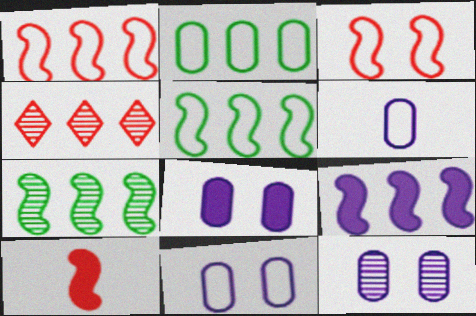[[1, 7, 9], 
[2, 4, 9], 
[8, 11, 12]]